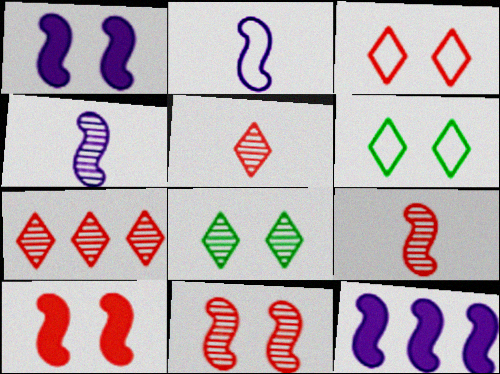[]